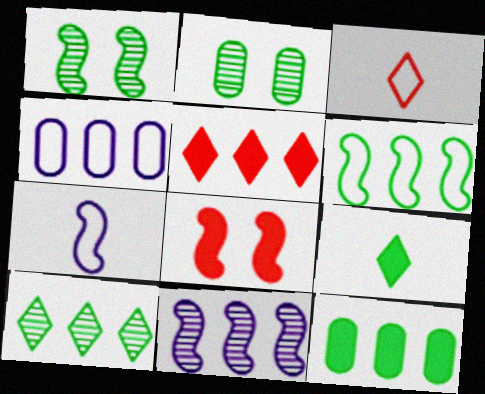[[2, 5, 7], 
[2, 6, 9], 
[6, 10, 12]]